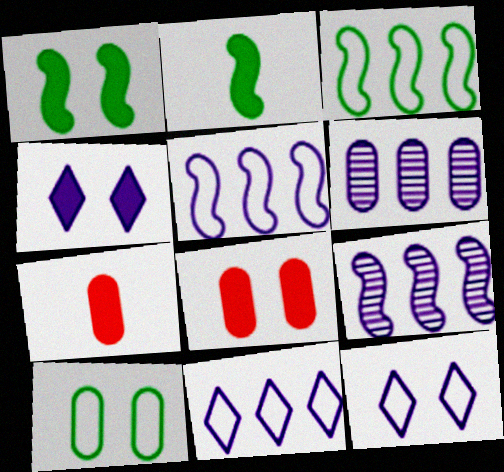[[1, 4, 8], 
[6, 7, 10]]